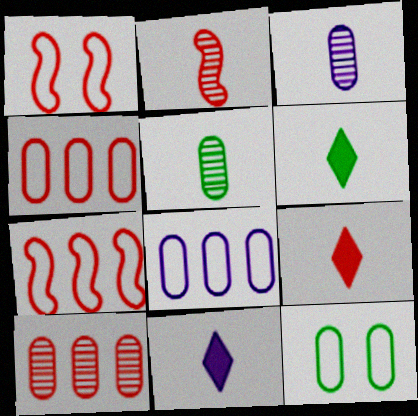[[1, 9, 10], 
[6, 9, 11]]